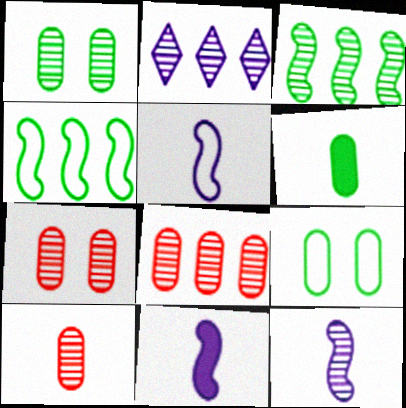[[2, 3, 8], 
[5, 11, 12], 
[7, 8, 10]]